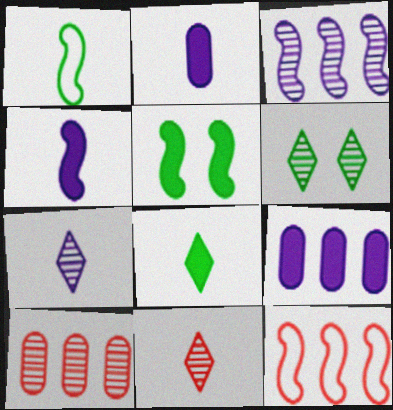[[1, 2, 11], 
[2, 6, 12]]